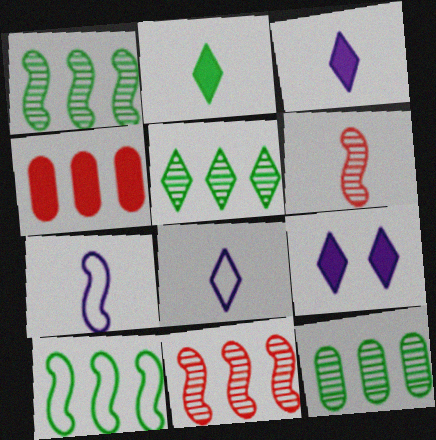[[1, 5, 12]]